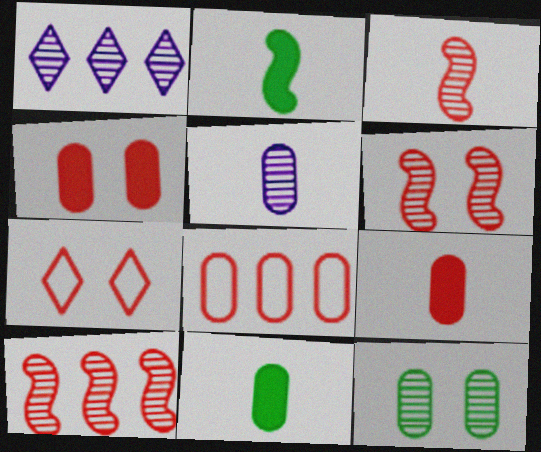[[1, 3, 12], 
[3, 6, 10], 
[4, 6, 7], 
[7, 9, 10]]